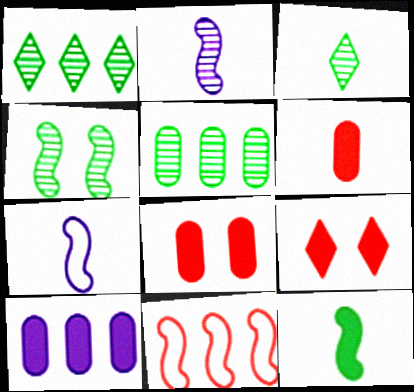[[1, 7, 8], 
[1, 10, 11], 
[3, 4, 5], 
[3, 6, 7], 
[5, 7, 9], 
[9, 10, 12]]